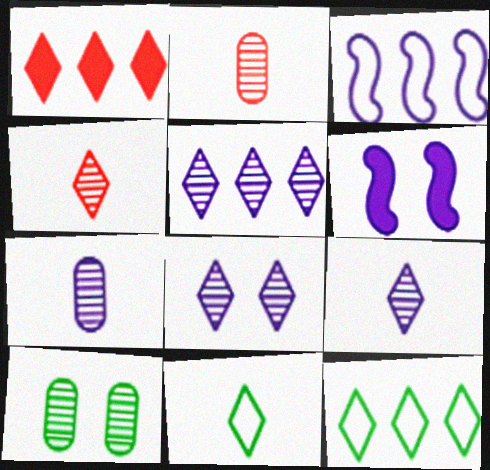[[1, 5, 12], 
[1, 8, 11], 
[2, 6, 12], 
[5, 8, 9]]